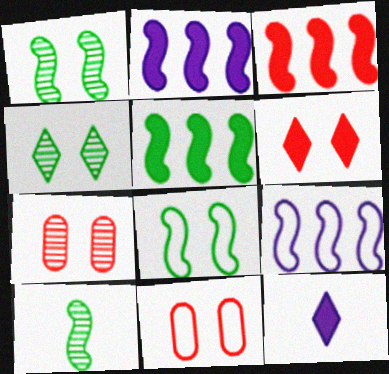[[2, 3, 5], 
[5, 8, 10]]